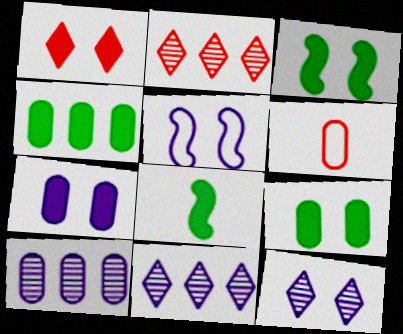[[1, 3, 7], 
[3, 6, 11], 
[5, 7, 12], 
[6, 9, 10]]